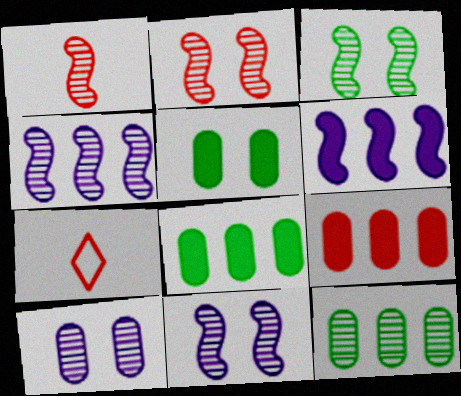[[1, 3, 4], 
[2, 3, 11], 
[2, 7, 9], 
[4, 5, 7], 
[7, 8, 11]]